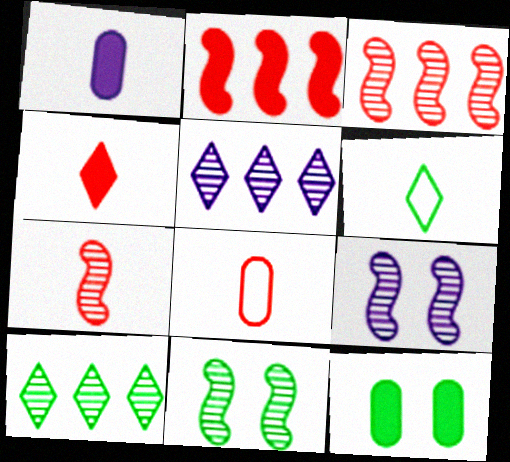[[1, 6, 7], 
[4, 7, 8]]